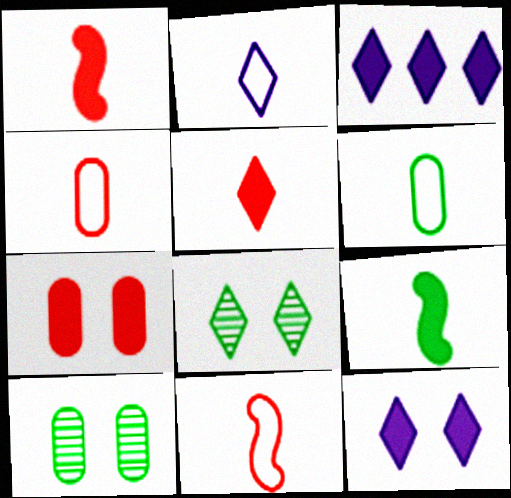[[2, 6, 11], 
[3, 7, 9], 
[3, 10, 11]]